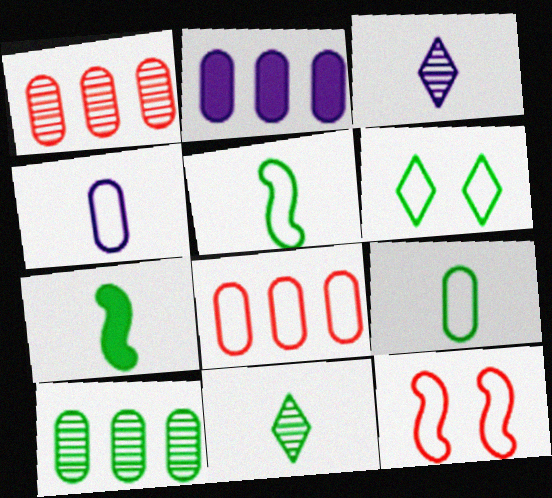[[2, 8, 10], 
[2, 11, 12], 
[6, 7, 10], 
[7, 9, 11]]